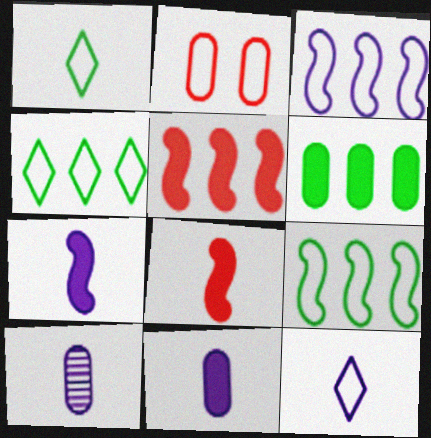[[1, 2, 3], 
[1, 8, 10], 
[2, 6, 10], 
[2, 9, 12], 
[7, 10, 12]]